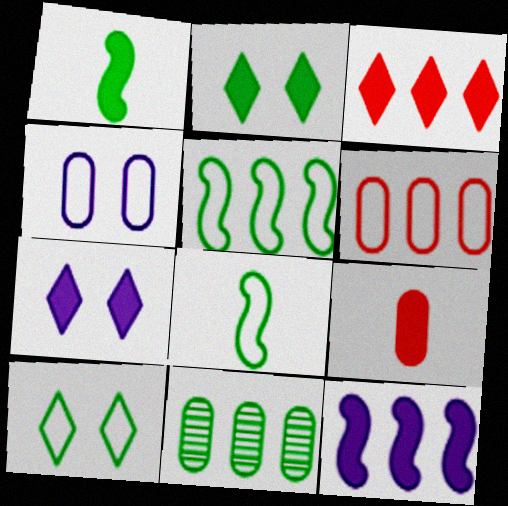[[1, 10, 11], 
[2, 8, 11], 
[2, 9, 12], 
[4, 9, 11]]